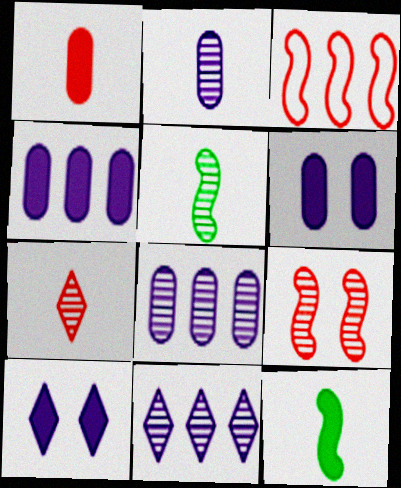[[2, 5, 7]]